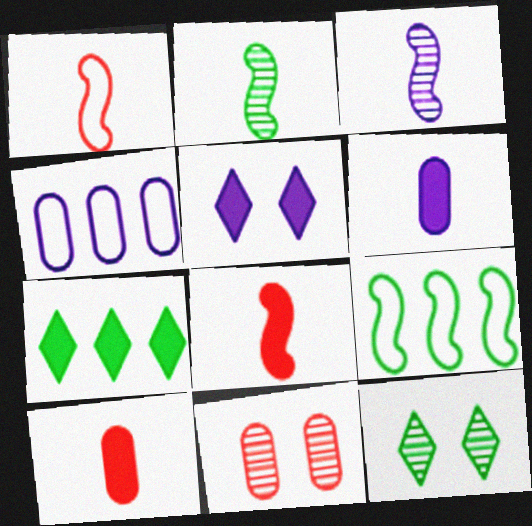[[3, 4, 5], 
[4, 8, 12]]